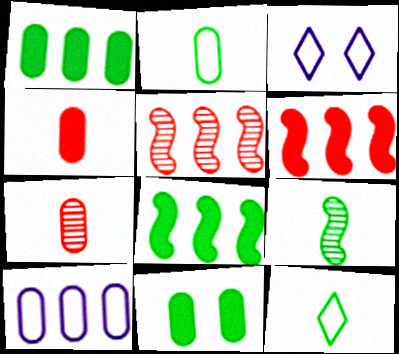[[3, 7, 8], 
[7, 10, 11]]